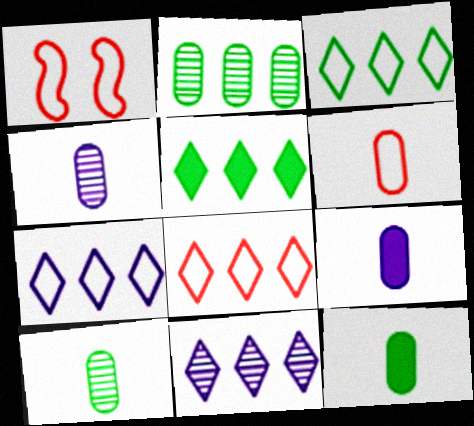[[1, 4, 5], 
[1, 6, 8], 
[1, 11, 12], 
[3, 7, 8], 
[4, 6, 12], 
[5, 8, 11], 
[6, 9, 10]]